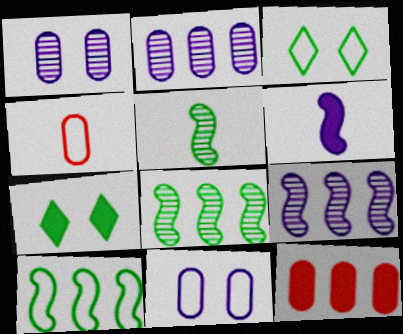[[4, 7, 9], 
[6, 7, 12]]